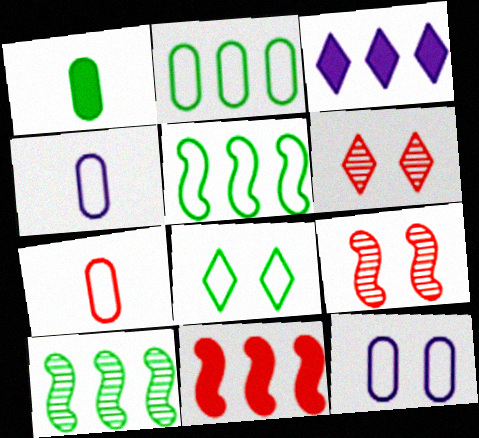[[1, 8, 10], 
[2, 7, 12], 
[6, 7, 11]]